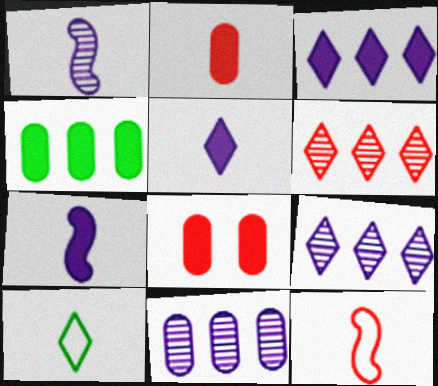[[1, 2, 10], 
[6, 8, 12]]